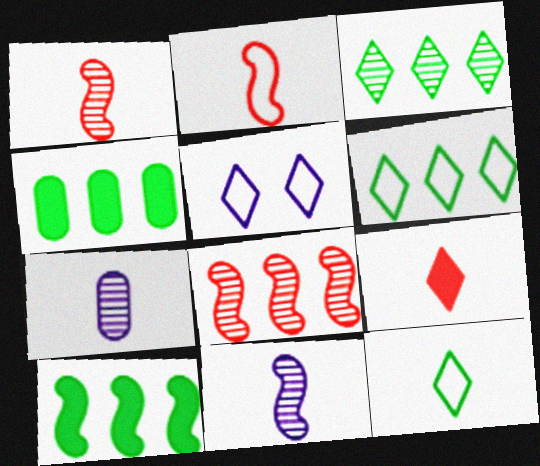[[1, 4, 5], 
[3, 5, 9]]